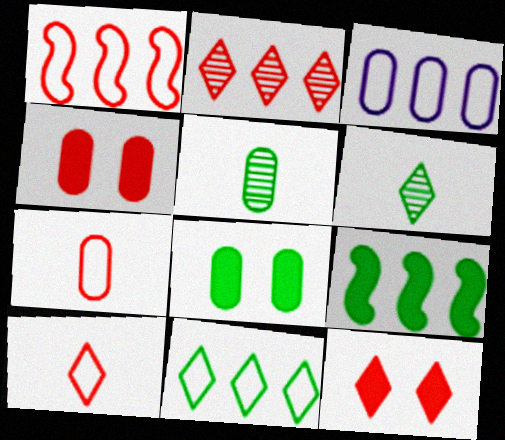[[1, 3, 11], 
[2, 3, 9], 
[2, 10, 12], 
[3, 4, 5]]